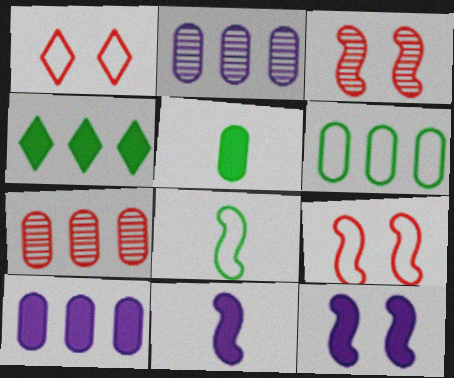[[6, 7, 10]]